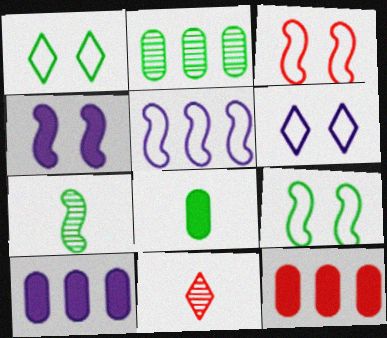[[3, 11, 12], 
[6, 7, 12], 
[9, 10, 11]]